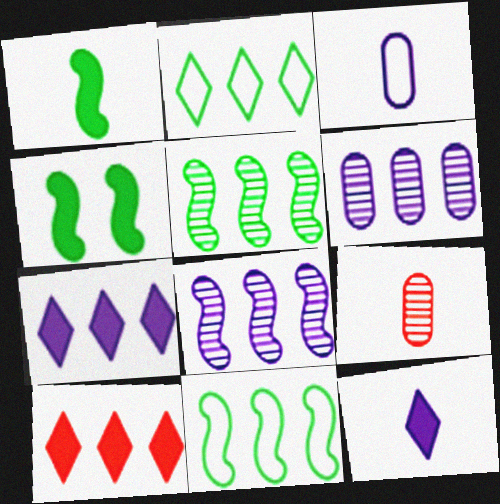[[6, 10, 11]]